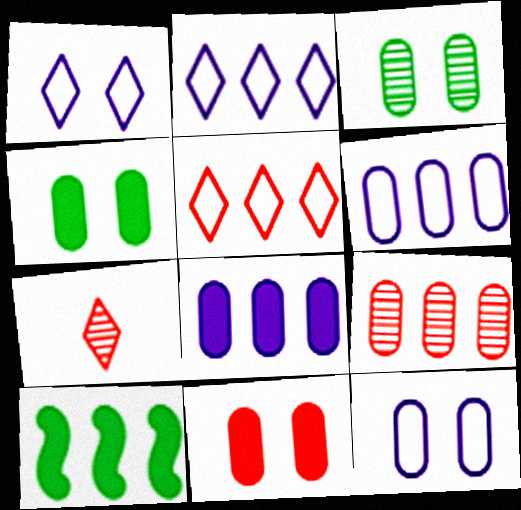[[2, 9, 10], 
[3, 11, 12], 
[7, 10, 12]]